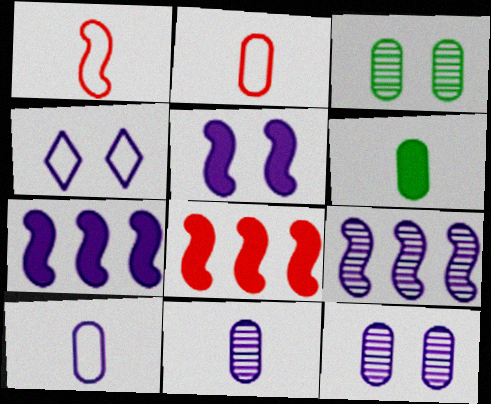[[2, 6, 11], 
[4, 5, 12], 
[4, 7, 11]]